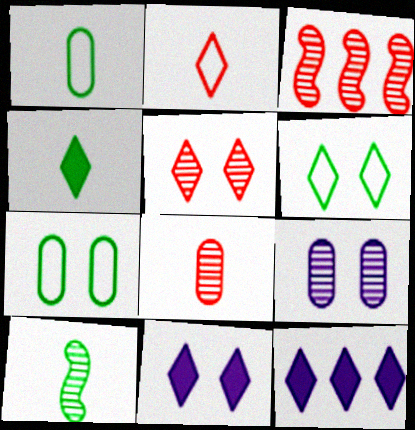[[1, 3, 11], 
[1, 4, 10], 
[3, 5, 8], 
[5, 6, 11]]